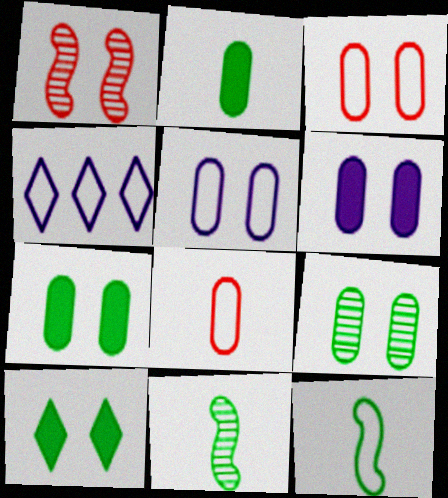[[1, 2, 4], 
[1, 5, 10], 
[3, 4, 12], 
[3, 6, 9]]